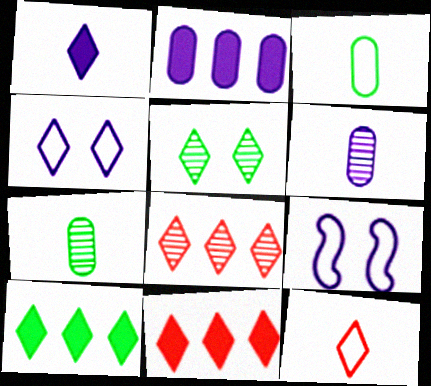[[7, 9, 11]]